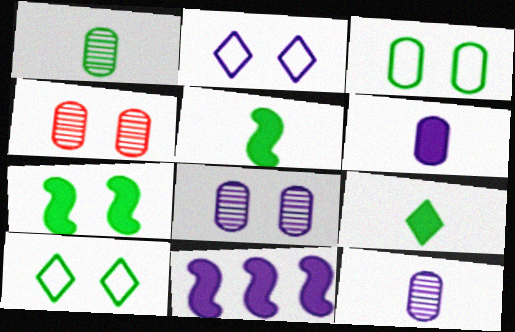[[2, 4, 7], 
[2, 11, 12]]